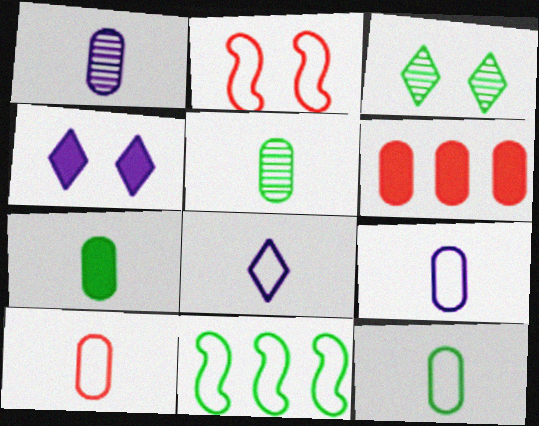[[1, 7, 10], 
[3, 7, 11], 
[5, 7, 12], 
[9, 10, 12]]